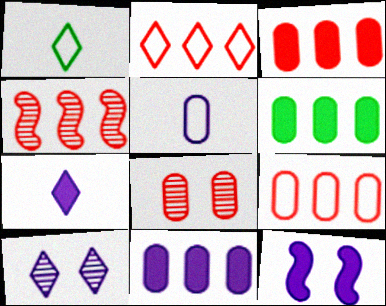[[2, 3, 4], 
[3, 6, 11], 
[5, 6, 8], 
[7, 11, 12]]